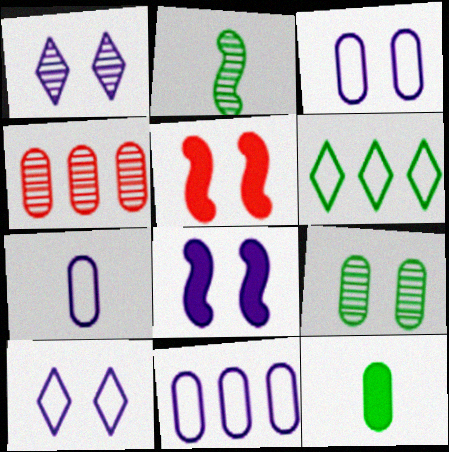[[1, 2, 4], 
[1, 3, 8], 
[3, 4, 12], 
[3, 7, 11], 
[5, 9, 10]]